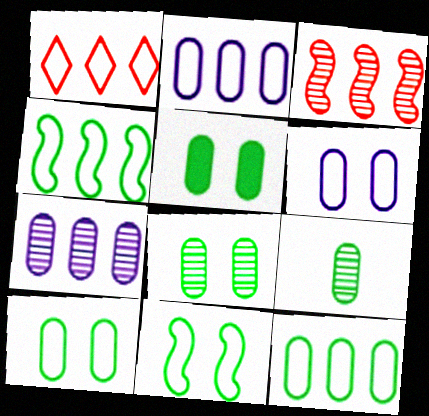[[1, 2, 4], 
[5, 8, 10], 
[5, 9, 12]]